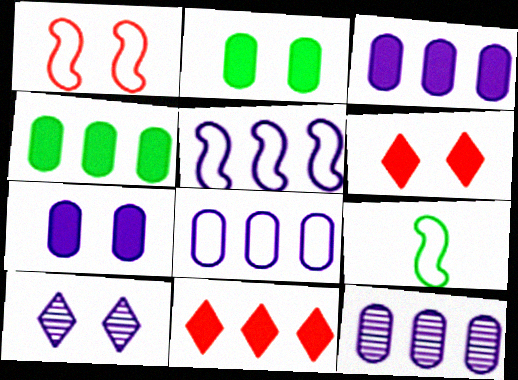[[1, 2, 10], 
[1, 5, 9], 
[3, 8, 12], 
[6, 9, 12]]